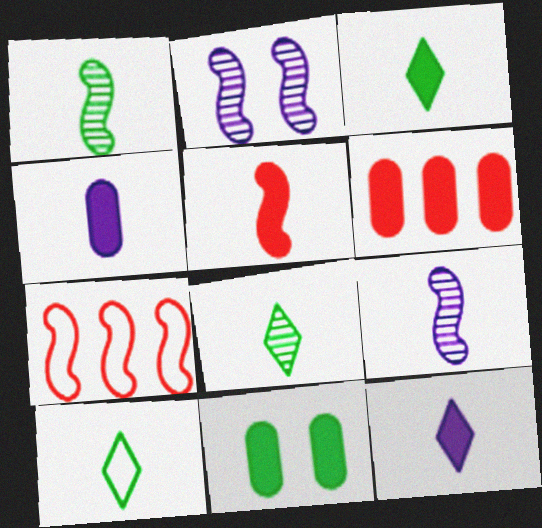[[2, 6, 10], 
[3, 4, 5], 
[3, 8, 10], 
[4, 6, 11]]